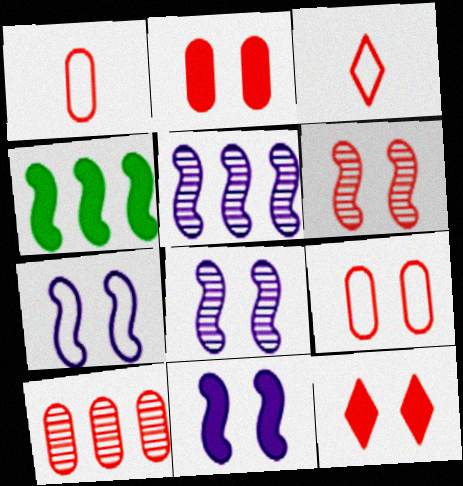[[1, 2, 10], 
[6, 9, 12], 
[7, 8, 11]]